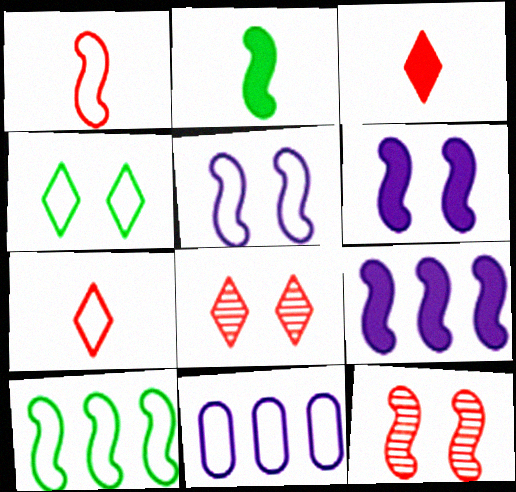[[1, 4, 11], 
[1, 5, 10], 
[2, 8, 11]]